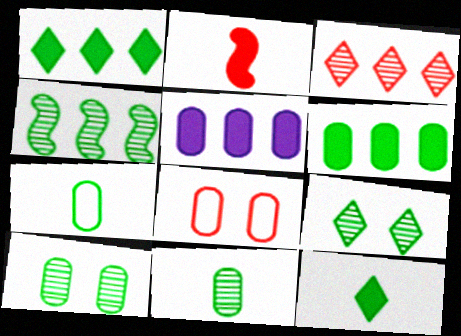[[2, 3, 8], 
[4, 9, 11], 
[5, 8, 11], 
[6, 7, 10]]